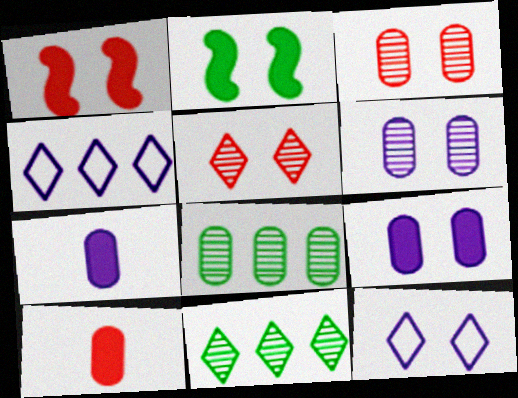[[2, 3, 12]]